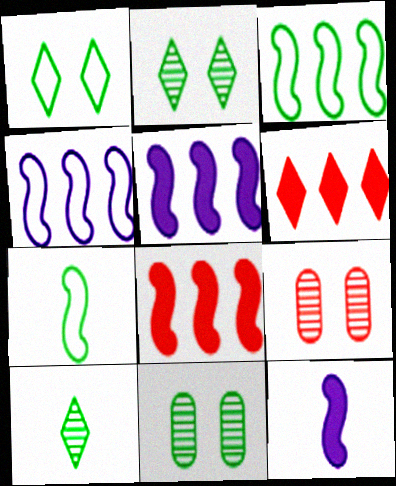[]